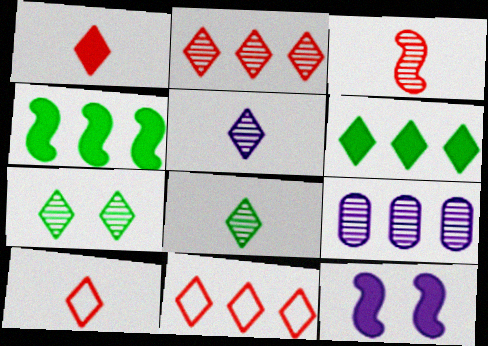[[2, 5, 7], 
[3, 7, 9], 
[4, 9, 11]]